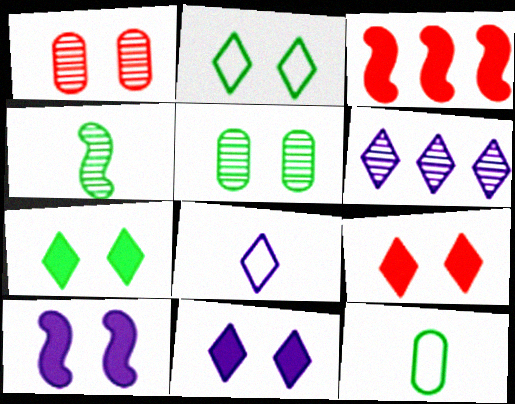[[1, 2, 10], 
[1, 4, 6], 
[3, 5, 8], 
[6, 8, 11], 
[7, 9, 11]]